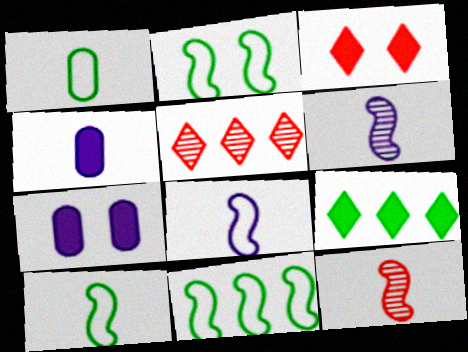[[2, 4, 5], 
[2, 10, 11], 
[5, 7, 10]]